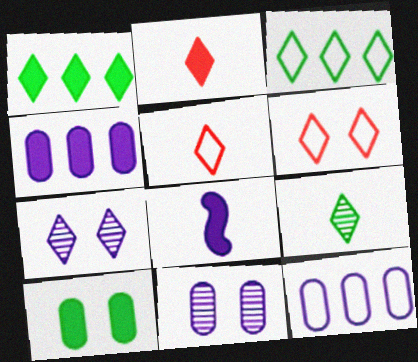[[1, 5, 7], 
[2, 3, 7], 
[7, 8, 12]]